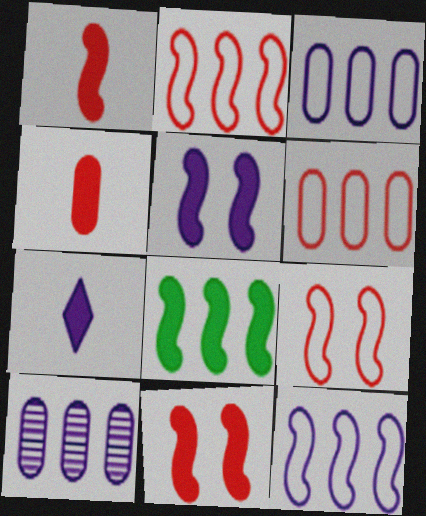[[1, 5, 8]]